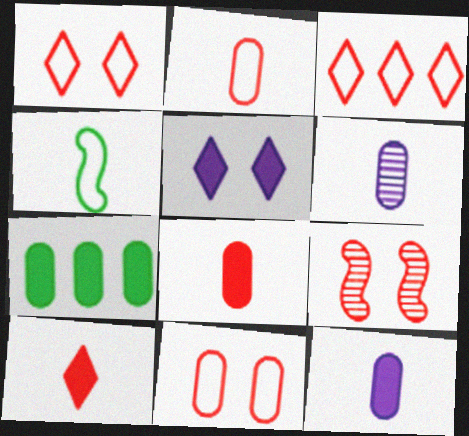[[3, 8, 9], 
[4, 6, 10], 
[6, 7, 11]]